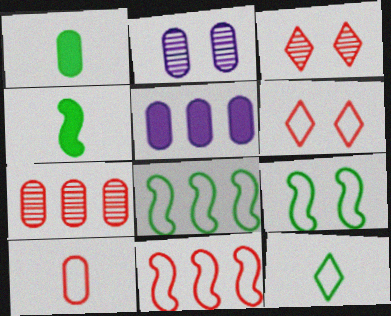[[6, 10, 11]]